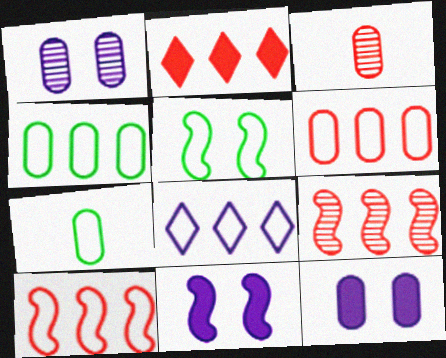[[2, 6, 9], 
[3, 4, 12], 
[4, 8, 10]]